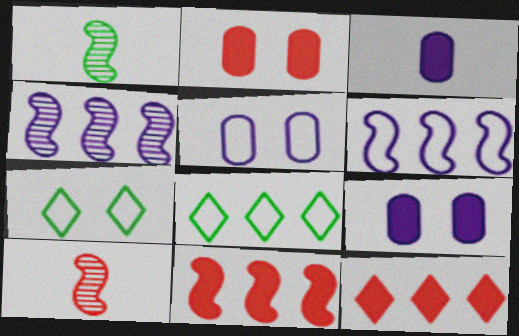[[1, 5, 12], 
[8, 9, 10]]